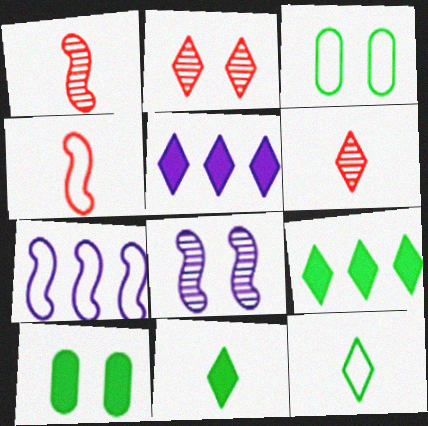[[1, 3, 5], 
[2, 5, 12], 
[6, 7, 10]]